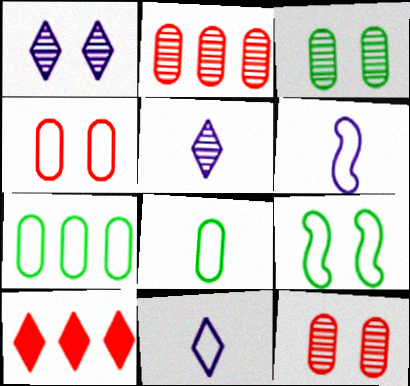[[3, 6, 10]]